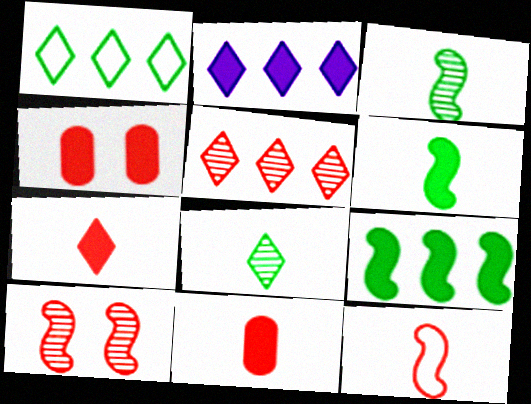[[1, 2, 5], 
[2, 4, 6], 
[4, 5, 12]]